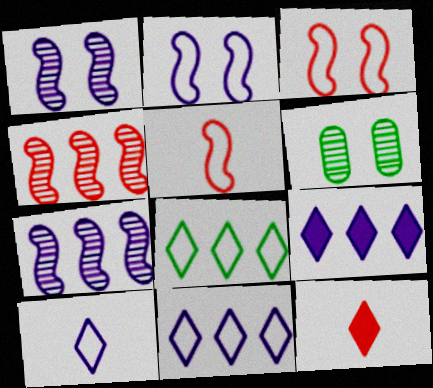[[5, 6, 9]]